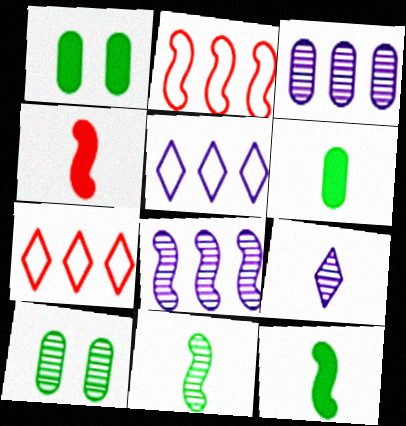[[1, 2, 9], 
[4, 5, 10]]